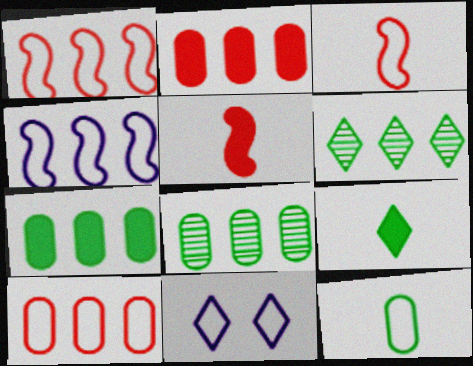[[1, 11, 12], 
[2, 4, 6], 
[5, 8, 11]]